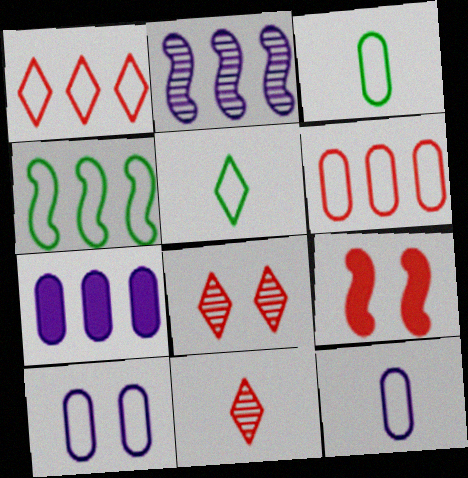[[3, 6, 10], 
[6, 9, 11]]